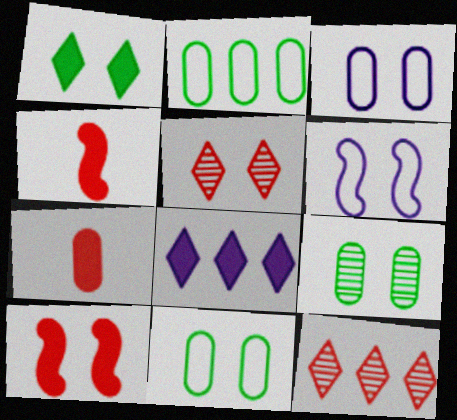[]